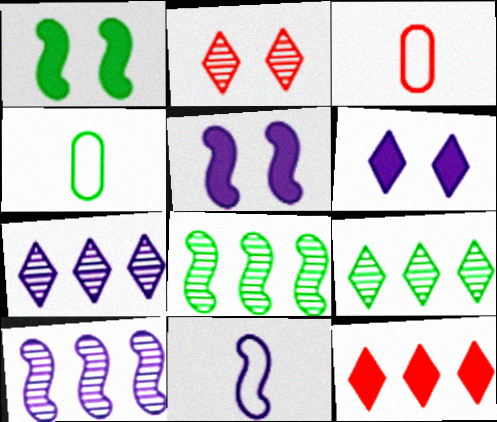[[1, 3, 7], 
[1, 4, 9], 
[3, 5, 9], 
[3, 6, 8], 
[5, 10, 11]]